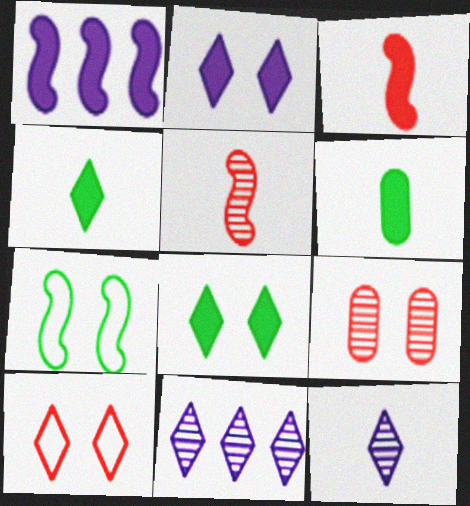[[1, 5, 7], 
[2, 7, 9], 
[4, 10, 11]]